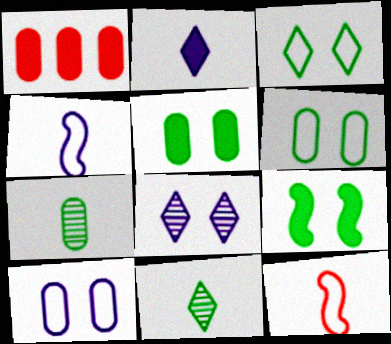[[1, 2, 9], 
[1, 7, 10], 
[2, 7, 12]]